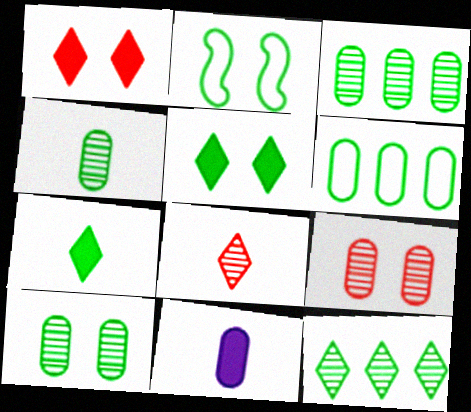[[2, 3, 7], 
[2, 5, 10], 
[3, 4, 10], 
[6, 9, 11]]